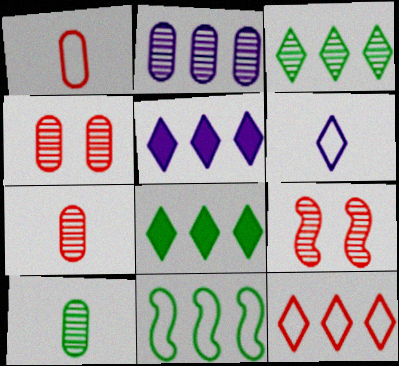[[2, 4, 10], 
[3, 5, 12]]